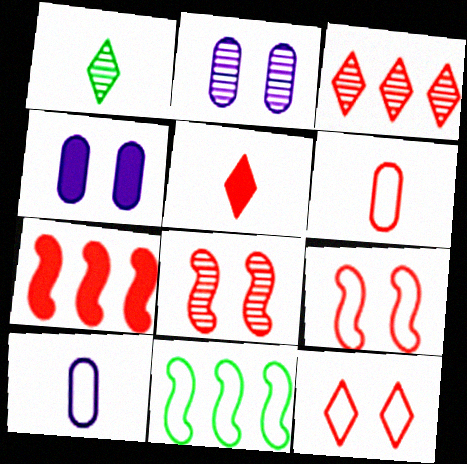[[2, 5, 11], 
[3, 5, 12], 
[10, 11, 12]]